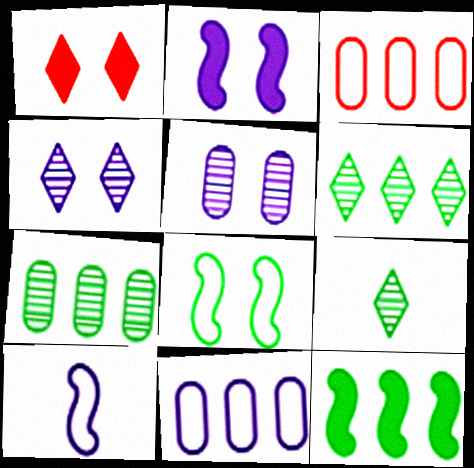[[1, 5, 8], 
[1, 7, 10], 
[2, 3, 9]]